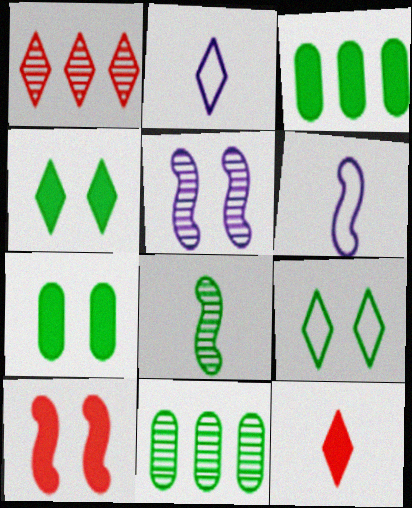[[1, 2, 4], 
[1, 6, 7], 
[2, 10, 11], 
[3, 8, 9]]